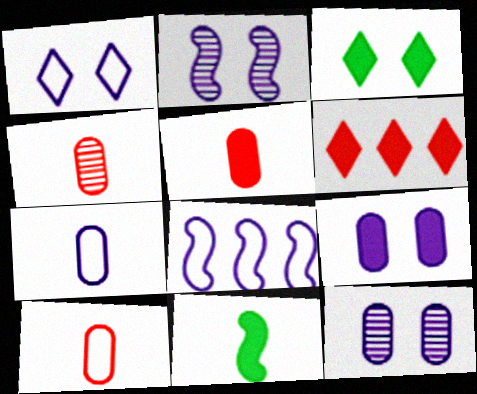[[1, 2, 9], 
[1, 7, 8], 
[3, 4, 8], 
[4, 5, 10], 
[6, 9, 11]]